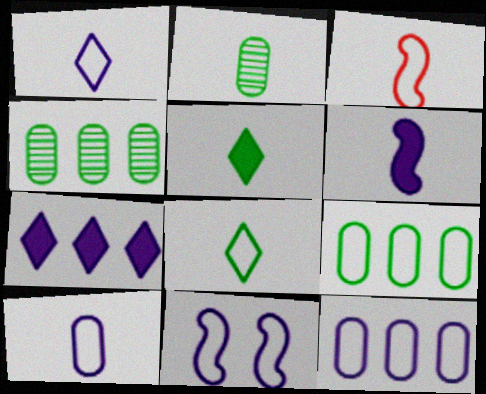[[1, 11, 12], 
[3, 8, 10]]